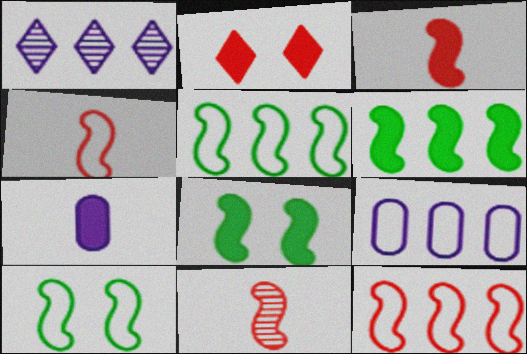[[2, 6, 7], 
[3, 4, 11]]